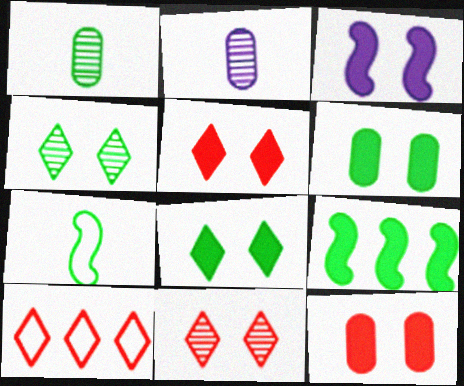[[1, 3, 10], 
[3, 5, 6], 
[3, 8, 12]]